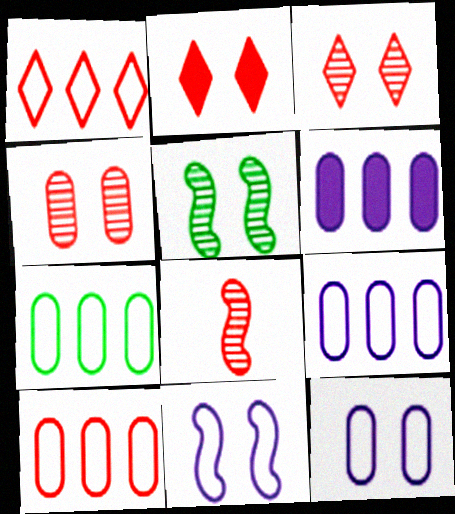[[2, 5, 12], 
[2, 8, 10], 
[7, 9, 10]]